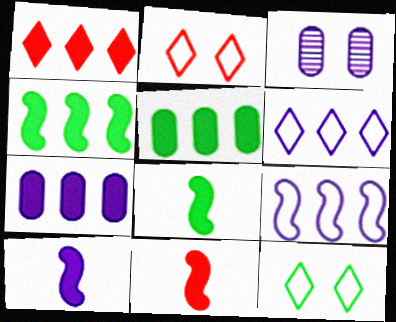[[1, 4, 7], 
[3, 6, 10], 
[8, 10, 11]]